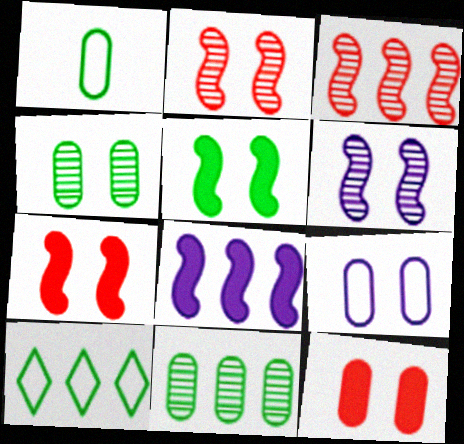[[4, 9, 12]]